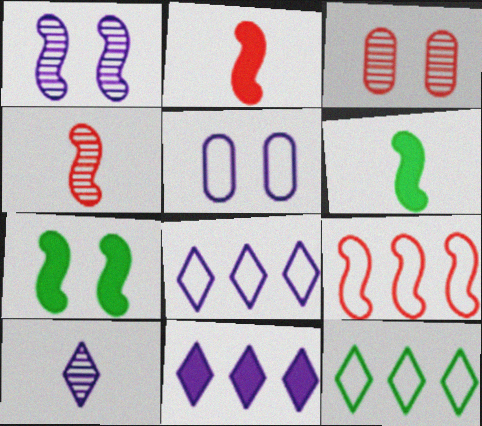[[1, 6, 9], 
[3, 6, 8]]